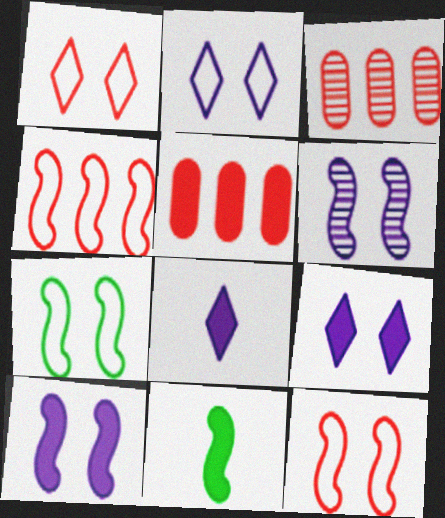[[2, 3, 11], 
[3, 7, 8], 
[4, 6, 11], 
[5, 9, 11]]